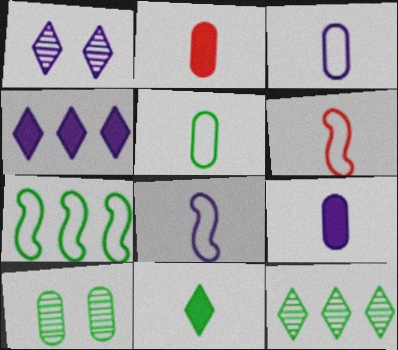[[1, 2, 7], 
[4, 6, 10], 
[7, 10, 11]]